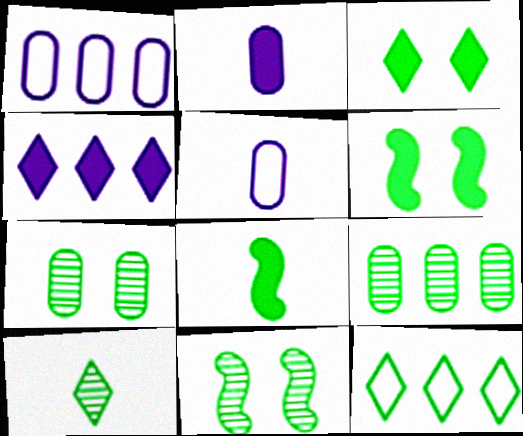[[3, 10, 12], 
[7, 8, 12], 
[9, 10, 11]]